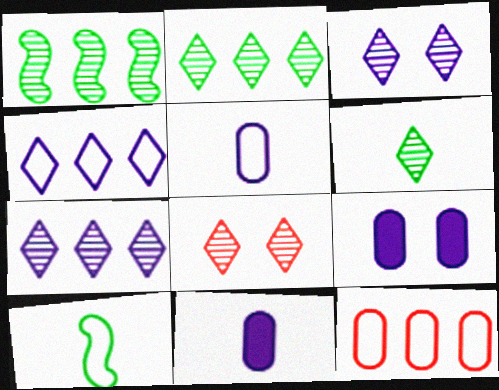[[6, 7, 8]]